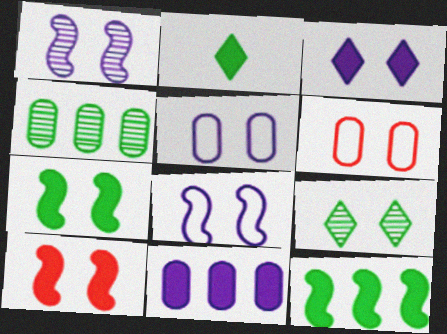[[1, 3, 5], 
[2, 10, 11], 
[5, 9, 10]]